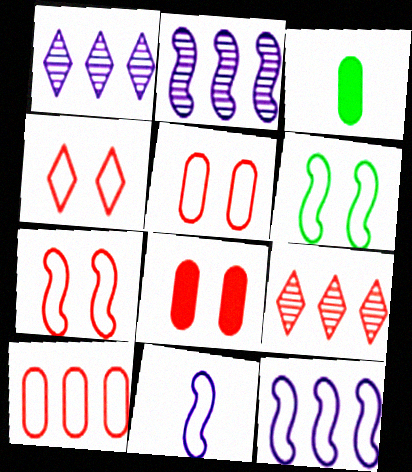[[1, 3, 7], 
[2, 3, 4], 
[4, 5, 7]]